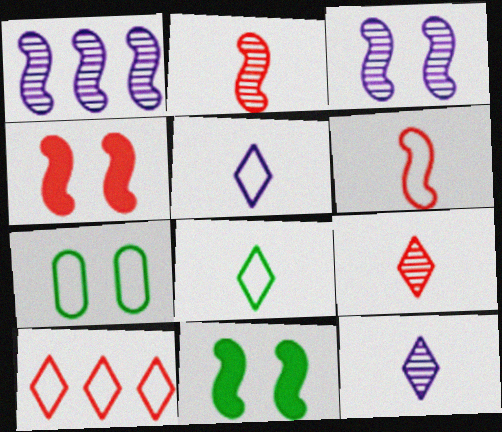[[1, 6, 11]]